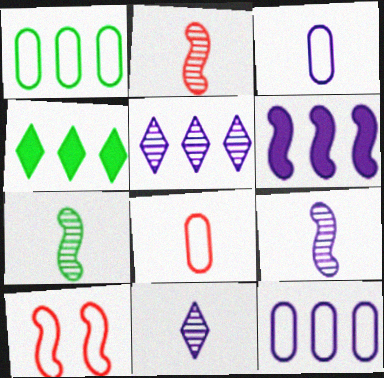[[2, 7, 9], 
[5, 6, 12], 
[6, 7, 10]]